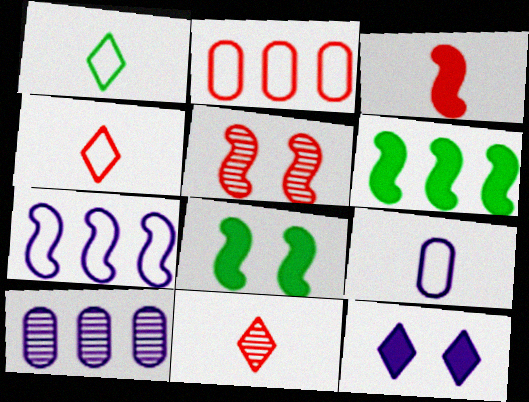[[4, 8, 10]]